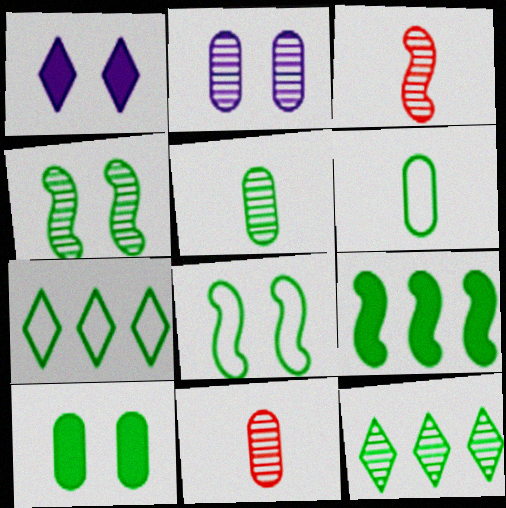[[2, 3, 12], 
[4, 5, 12], 
[6, 7, 8]]